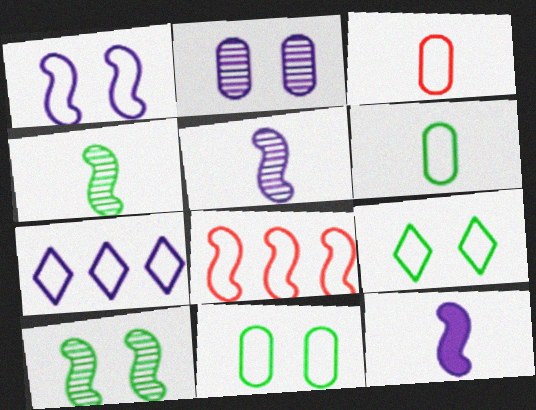[[2, 7, 12], 
[8, 10, 12]]